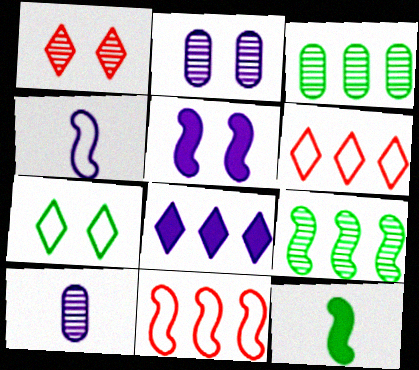[[1, 9, 10], 
[2, 4, 8], 
[2, 6, 12], 
[3, 7, 12], 
[3, 8, 11]]